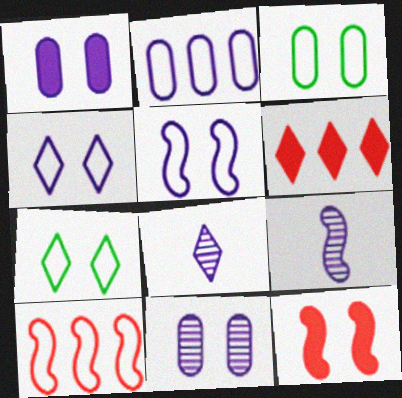[[3, 6, 9], 
[6, 7, 8], 
[7, 11, 12]]